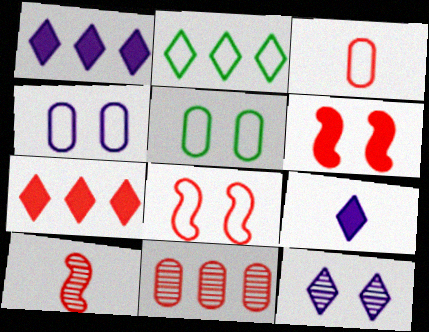[[1, 5, 10], 
[5, 6, 12]]